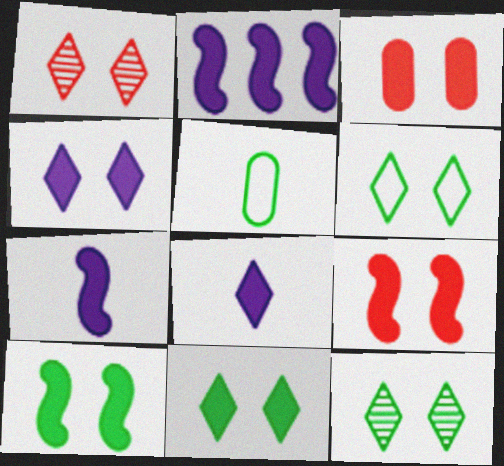[[1, 2, 5], 
[1, 4, 6], 
[3, 4, 10], 
[6, 11, 12]]